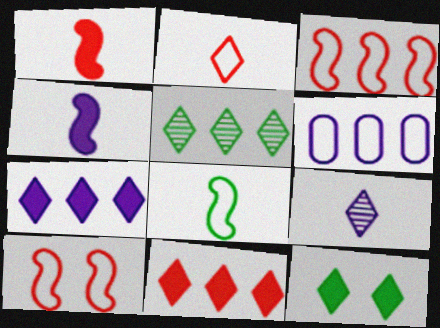[]